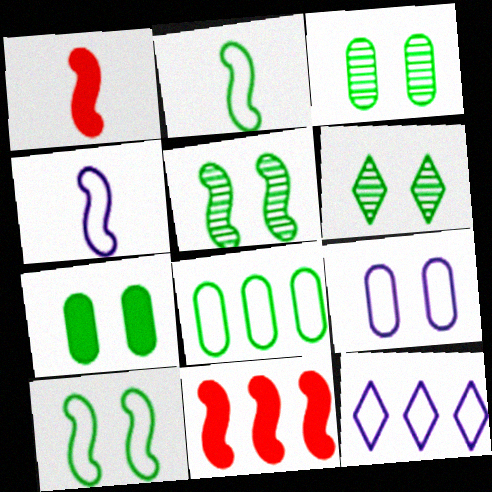[[1, 3, 12], 
[3, 5, 6], 
[4, 5, 11], 
[4, 9, 12], 
[6, 7, 10]]